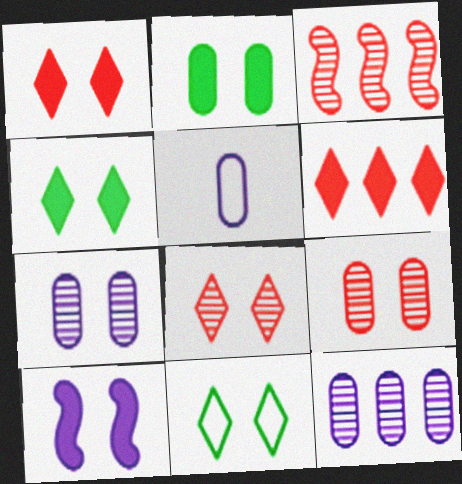[[1, 2, 10], 
[3, 4, 5], 
[9, 10, 11]]